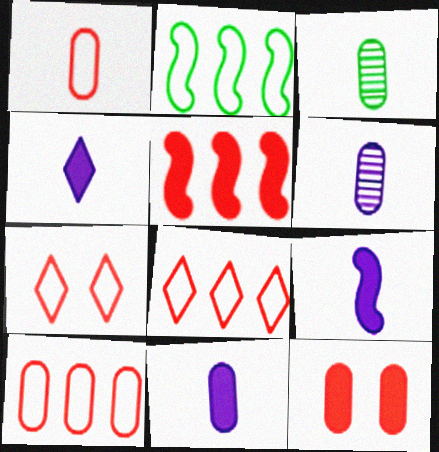[[1, 3, 11], 
[4, 9, 11]]